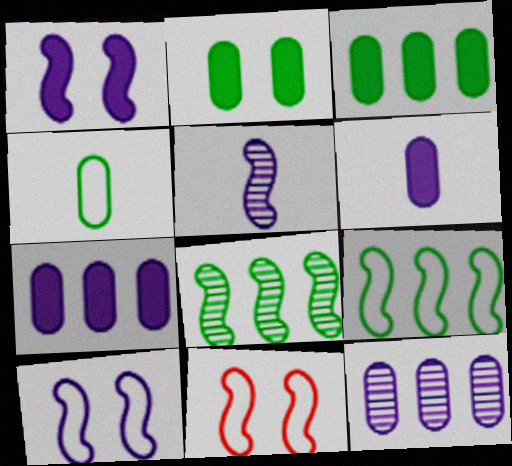[]